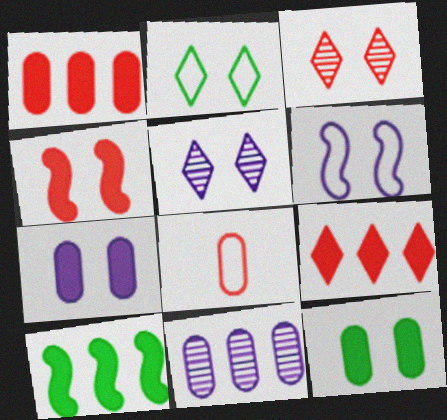[[3, 6, 12], 
[5, 6, 7], 
[5, 8, 10], 
[8, 11, 12]]